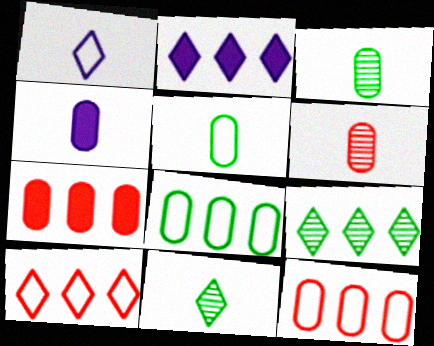[[2, 9, 10], 
[4, 5, 6]]